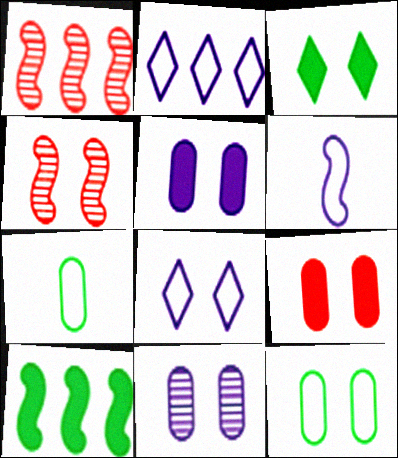[[4, 6, 10], 
[9, 11, 12]]